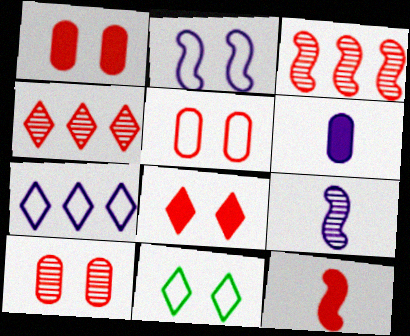[[1, 5, 10], 
[2, 5, 11], 
[3, 6, 11], 
[4, 5, 12]]